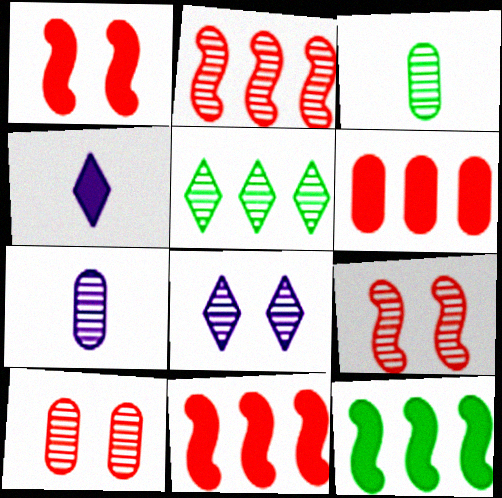[[2, 3, 8], 
[5, 7, 9]]